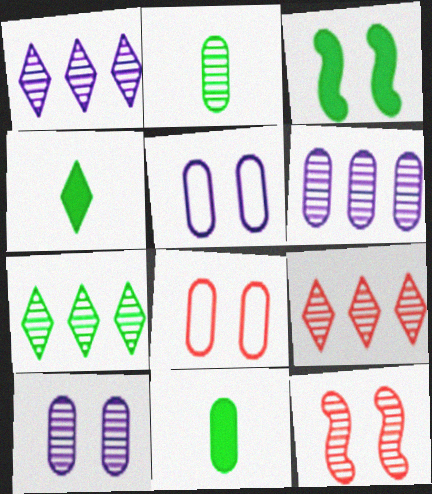[[1, 2, 12], 
[1, 7, 9], 
[6, 8, 11]]